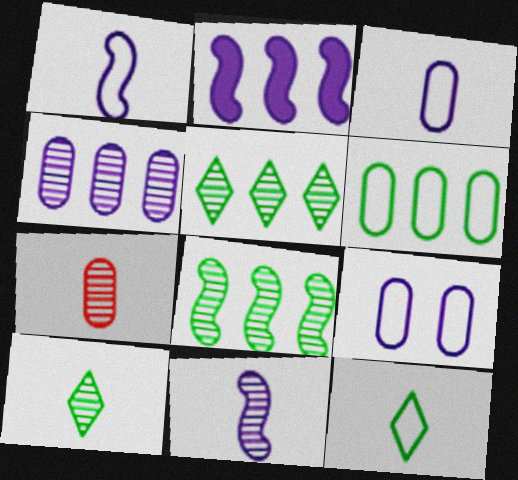[[7, 10, 11]]